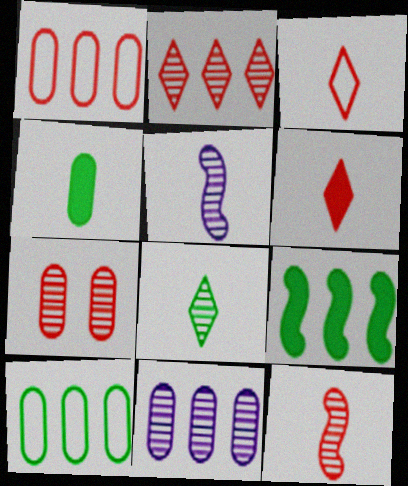[[2, 7, 12], 
[3, 4, 5]]